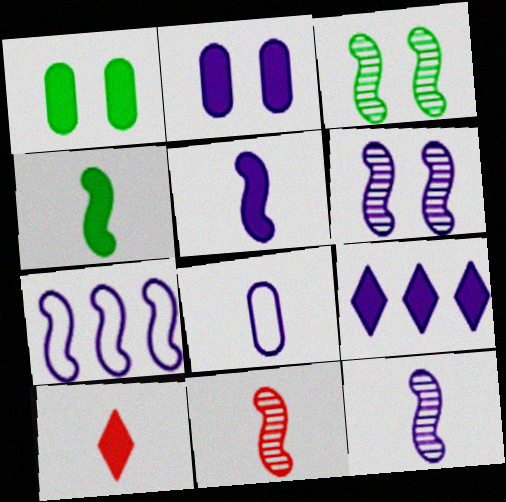[[2, 5, 9], 
[5, 6, 7], 
[6, 8, 9]]